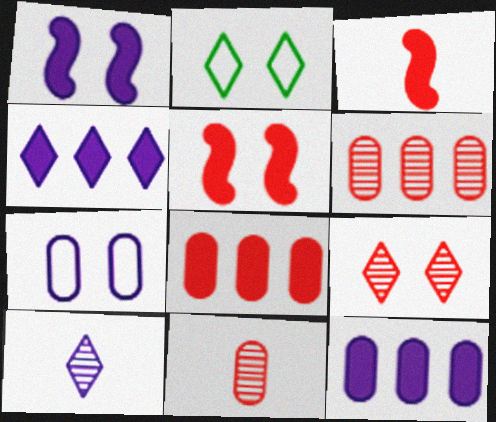[]